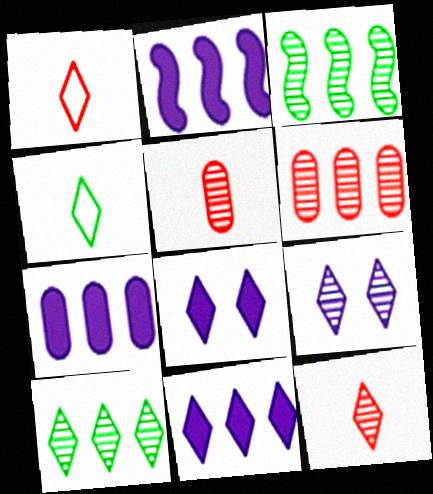[[1, 8, 10], 
[2, 7, 11], 
[3, 5, 9], 
[9, 10, 12]]